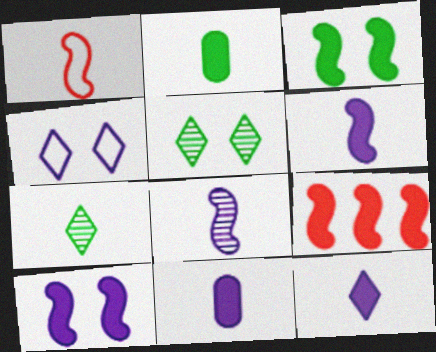[[1, 7, 11], 
[3, 6, 9], 
[6, 11, 12]]